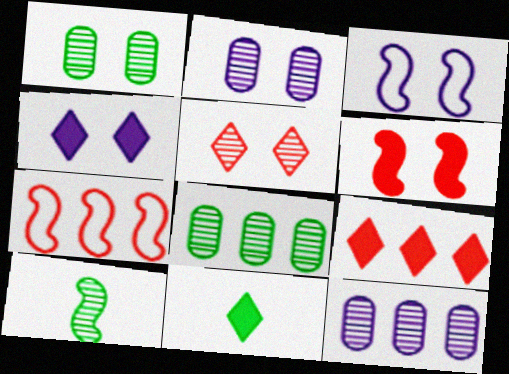[[2, 3, 4], 
[2, 7, 11], 
[4, 9, 11], 
[5, 10, 12]]